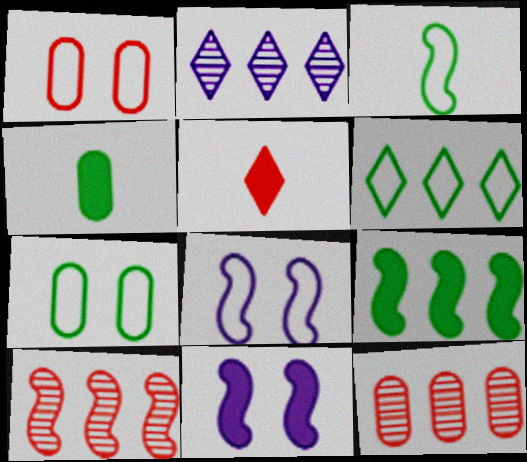[[1, 5, 10], 
[3, 6, 7], 
[3, 10, 11]]